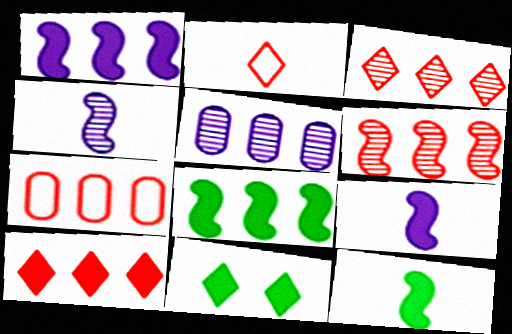[[4, 7, 11], 
[6, 7, 10]]